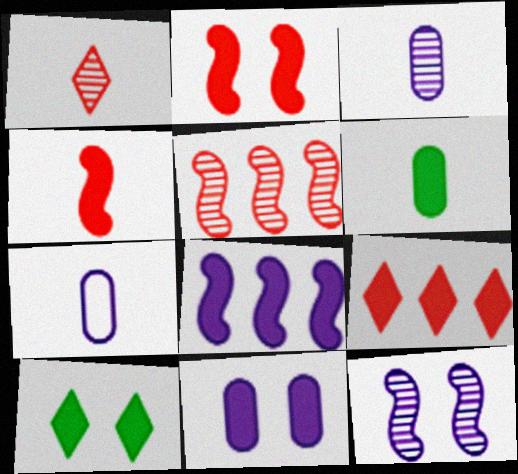[[2, 10, 11], 
[5, 7, 10]]